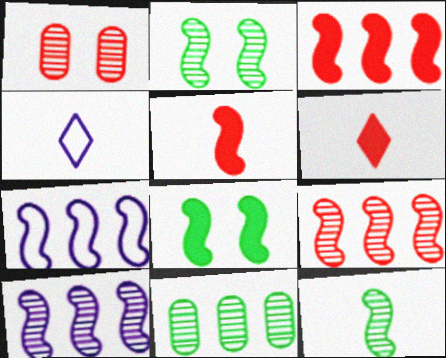[[2, 5, 7]]